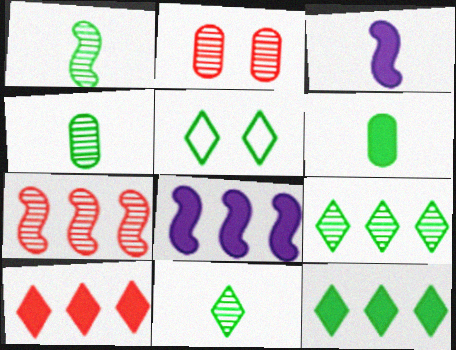[[1, 4, 11], 
[5, 11, 12]]